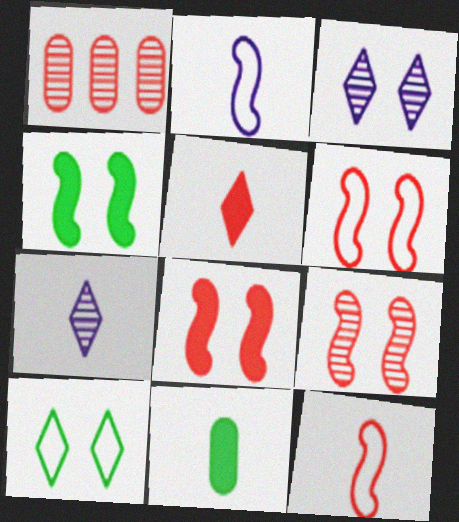[[1, 5, 6], 
[6, 8, 9], 
[7, 11, 12]]